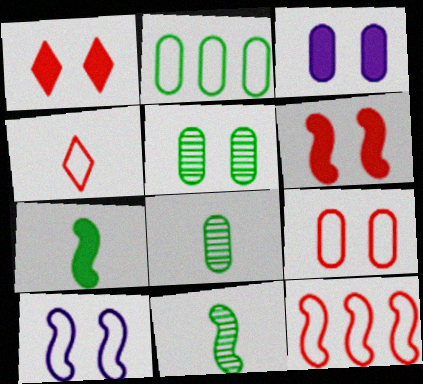[[1, 5, 10], 
[2, 4, 10], 
[3, 5, 9], 
[4, 9, 12]]